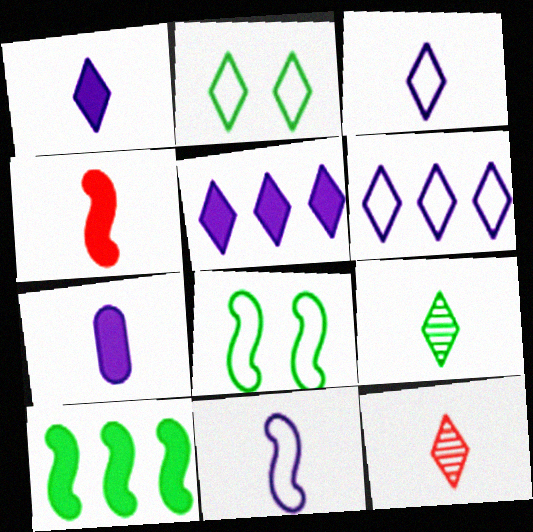[[2, 5, 12]]